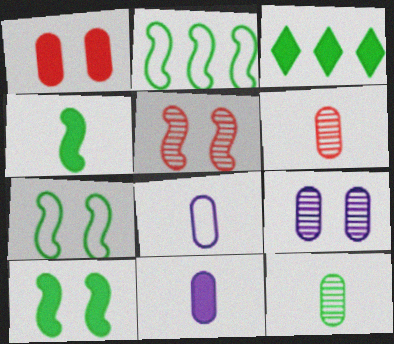[[3, 5, 8], 
[3, 7, 12]]